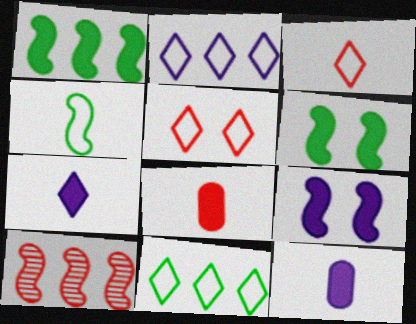[[4, 9, 10], 
[5, 8, 10]]